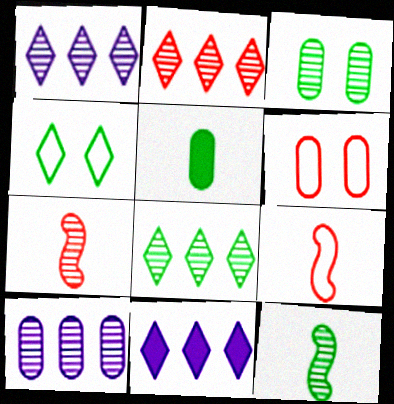[[1, 2, 8], 
[1, 3, 7], 
[3, 8, 12], 
[3, 9, 11], 
[5, 6, 10], 
[6, 11, 12]]